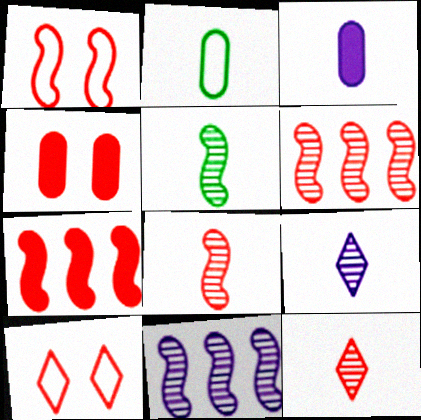[[1, 7, 8]]